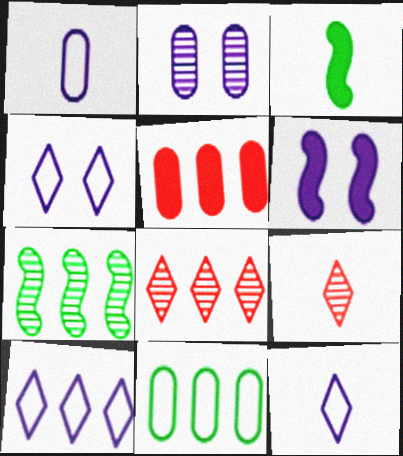[[1, 3, 9], 
[2, 4, 6], 
[2, 7, 9], 
[4, 10, 12], 
[5, 7, 10], 
[6, 9, 11]]